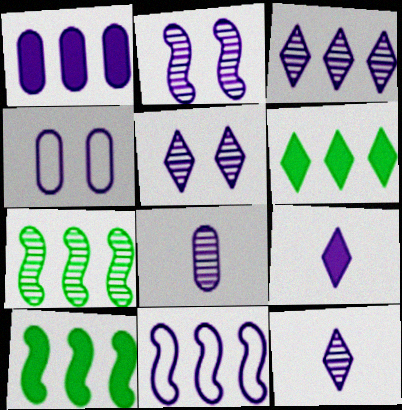[[1, 3, 11], 
[1, 4, 8], 
[2, 3, 8], 
[3, 5, 12]]